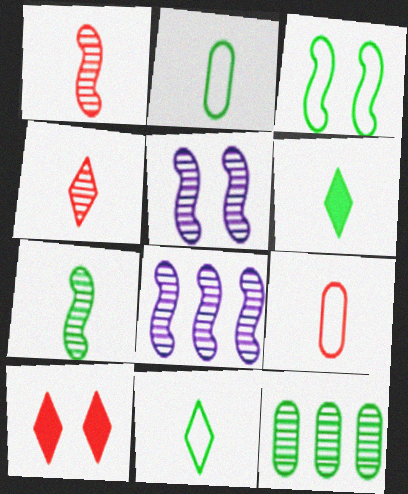[[2, 6, 7], 
[2, 8, 10], 
[3, 6, 12], 
[4, 5, 12]]